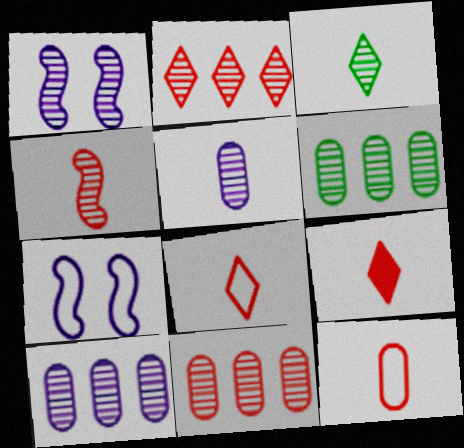[[1, 3, 11], 
[3, 4, 5], 
[4, 9, 12], 
[6, 7, 9], 
[6, 10, 11]]